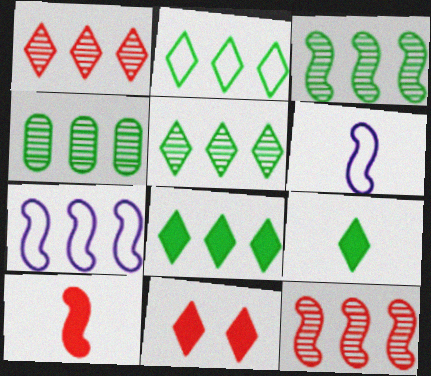[[2, 5, 8], 
[3, 4, 5], 
[4, 6, 11]]